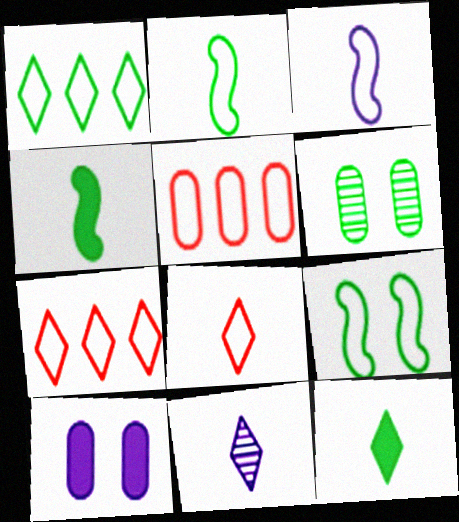[[1, 4, 6], 
[8, 11, 12]]